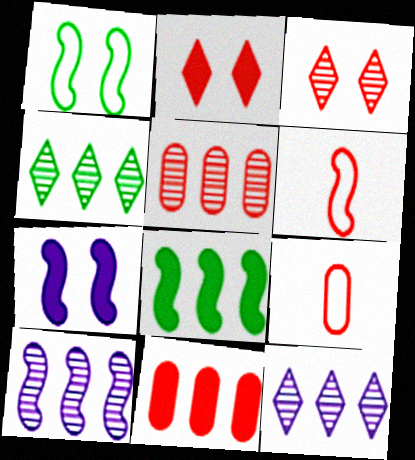[[2, 5, 6], 
[3, 6, 11], 
[4, 5, 10], 
[4, 7, 9]]